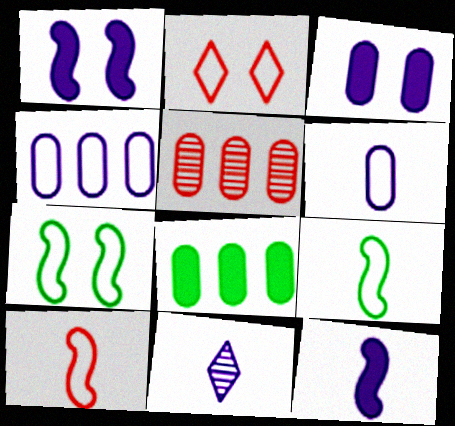[[1, 4, 11], 
[2, 4, 9], 
[4, 5, 8], 
[6, 11, 12]]